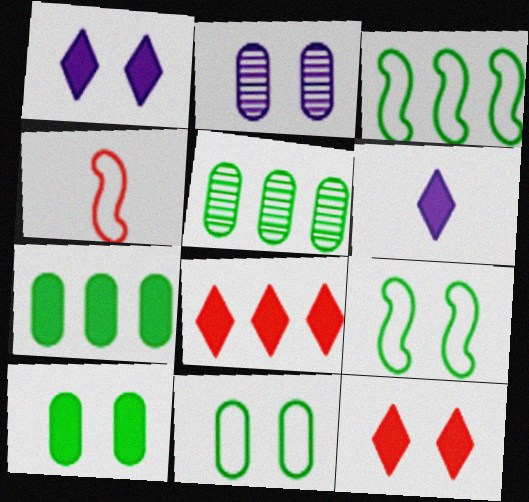[[1, 4, 5], 
[2, 9, 12]]